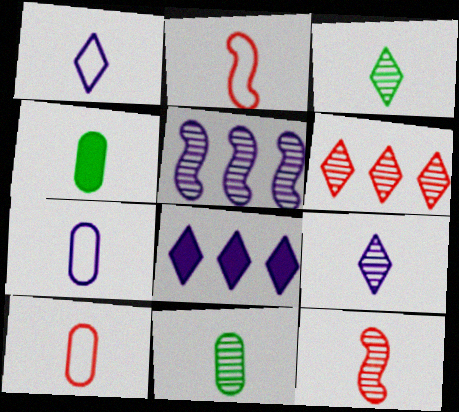[[1, 4, 12], 
[2, 4, 9], 
[9, 11, 12]]